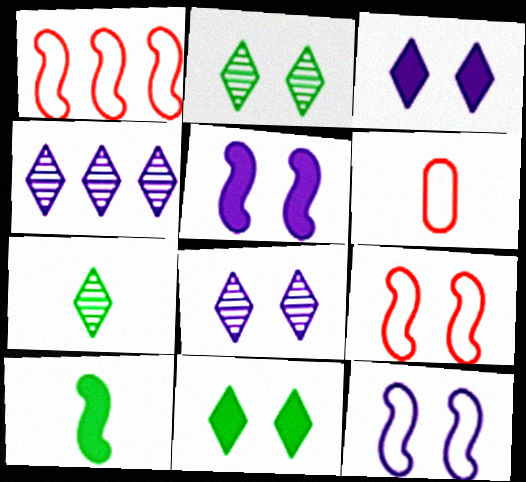[]